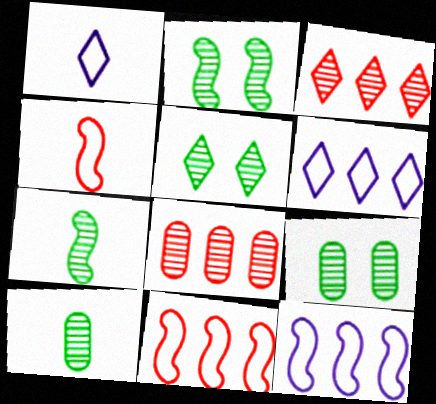[[2, 5, 9]]